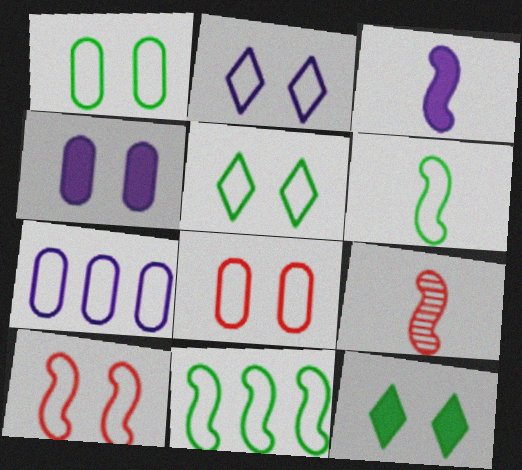[[1, 2, 10], 
[3, 6, 9], 
[7, 9, 12]]